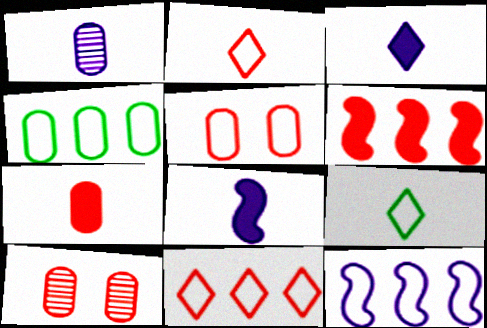[[2, 6, 10], 
[4, 11, 12], 
[5, 9, 12]]